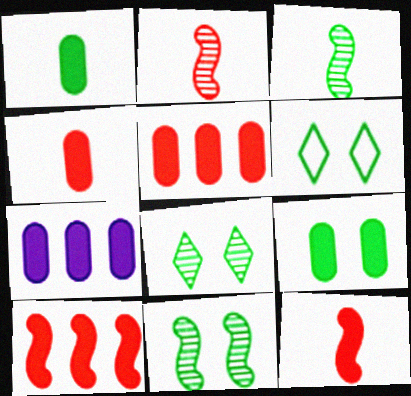[[2, 6, 7], 
[4, 7, 9], 
[6, 9, 11]]